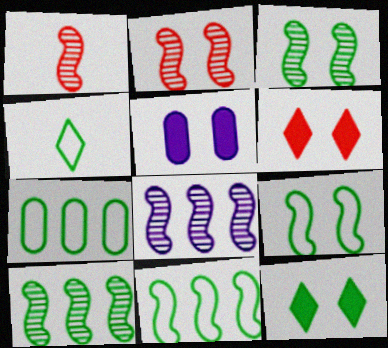[[1, 3, 8], 
[4, 7, 9]]